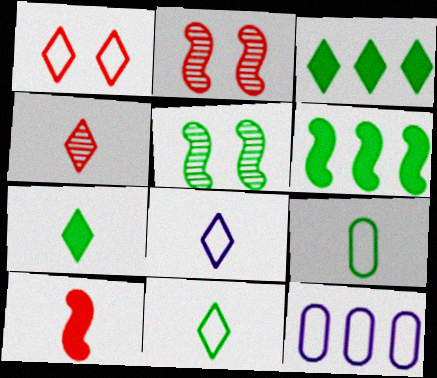[[2, 7, 12], 
[3, 5, 9], 
[4, 7, 8]]